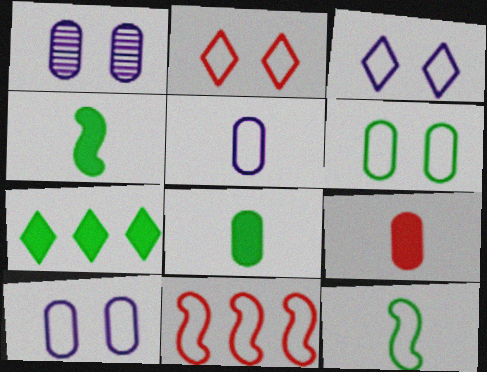[]